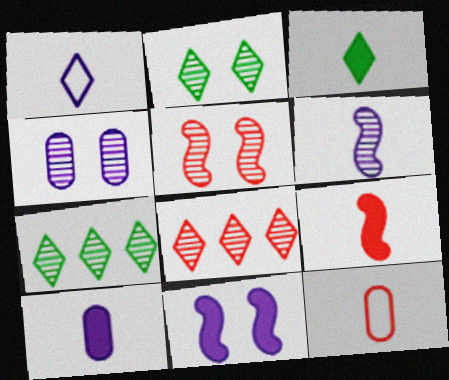[[1, 6, 10], 
[2, 4, 5], 
[3, 6, 12], 
[3, 9, 10], 
[7, 11, 12]]